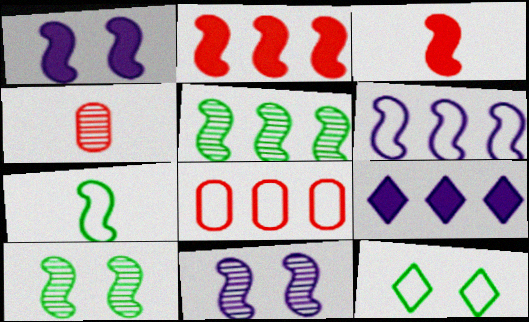[[2, 5, 6], 
[2, 7, 11], 
[3, 6, 10], 
[5, 8, 9]]